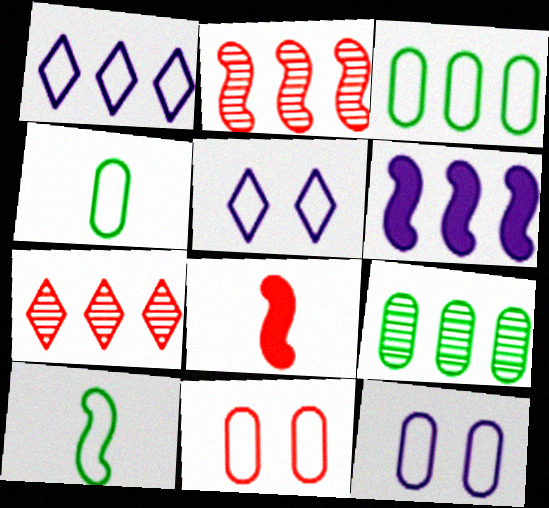[[1, 10, 11], 
[3, 6, 7], 
[5, 8, 9], 
[7, 8, 11]]